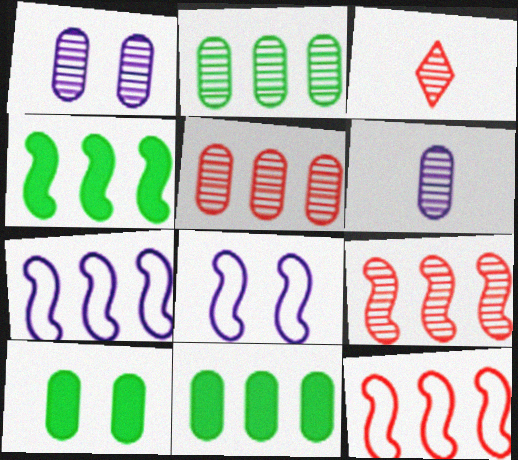[[3, 7, 10], 
[3, 8, 11], 
[4, 7, 9]]